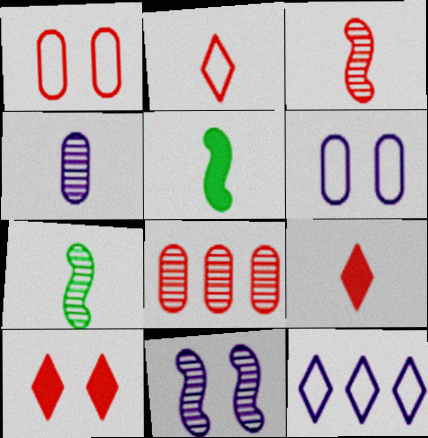[[2, 4, 5]]